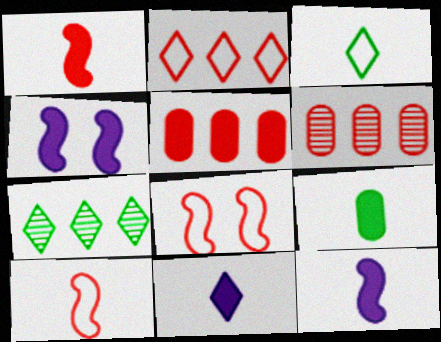[[1, 9, 11], 
[3, 4, 6]]